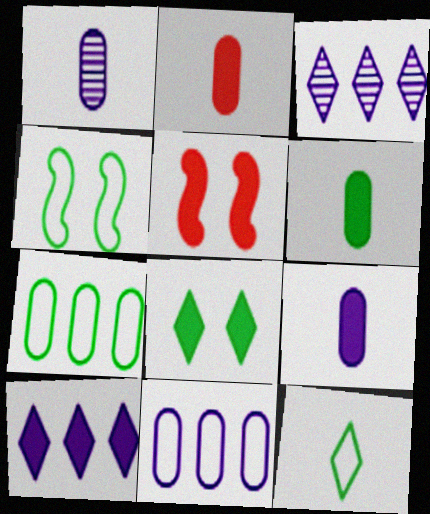[[2, 3, 4], 
[2, 6, 9], 
[4, 7, 12], 
[5, 6, 10]]